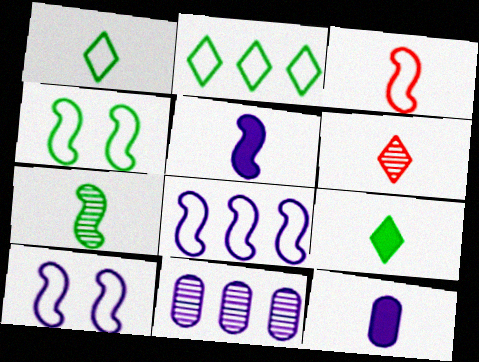[[3, 4, 8], 
[3, 5, 7]]